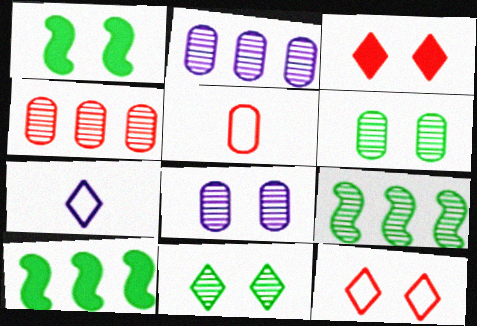[[1, 4, 7], 
[1, 8, 12]]